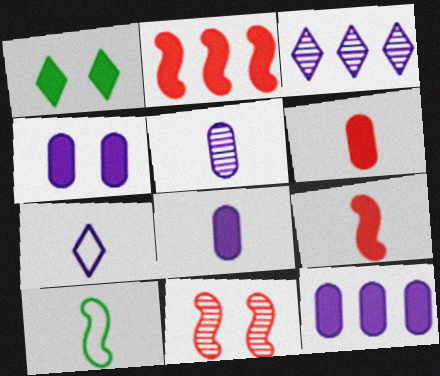[[1, 2, 8], 
[1, 9, 12], 
[4, 8, 12]]